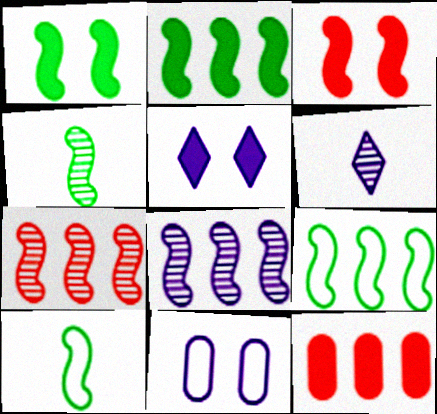[[1, 4, 9], 
[3, 8, 10]]